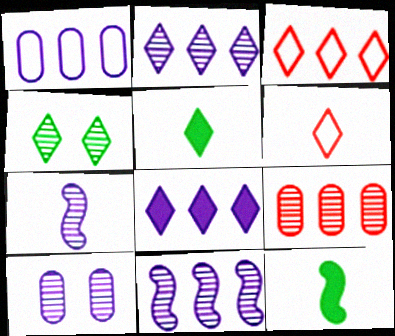[[1, 8, 11], 
[2, 7, 10], 
[3, 10, 12], 
[4, 6, 8], 
[4, 7, 9]]